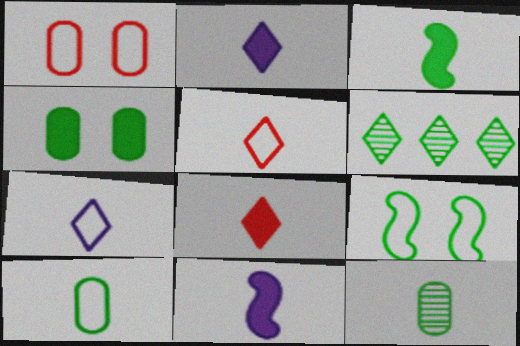[[1, 6, 11], 
[5, 11, 12]]